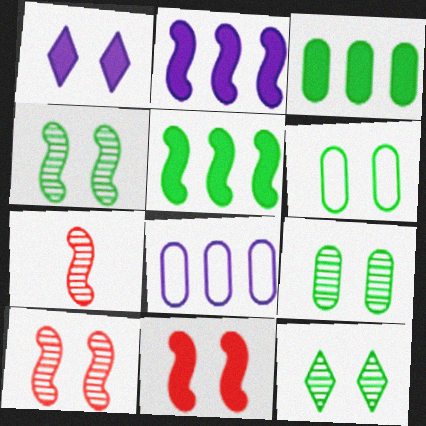[[1, 6, 10], 
[4, 9, 12]]